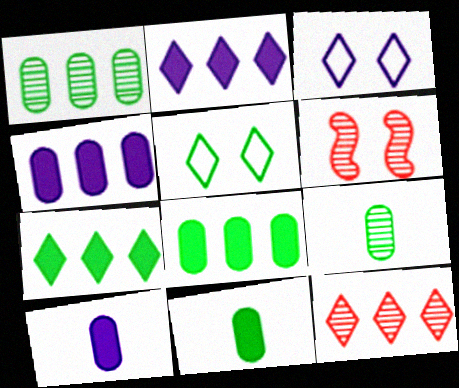[]